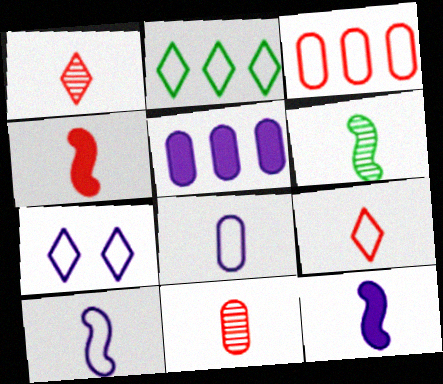[[2, 7, 9], 
[4, 6, 10], 
[4, 9, 11]]